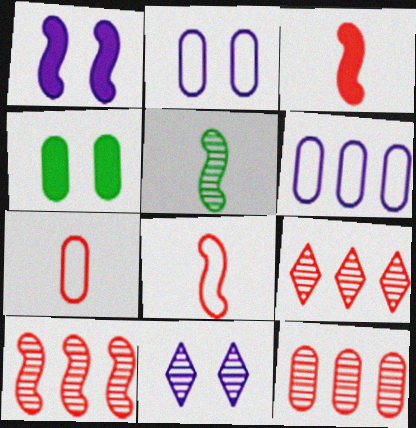[[1, 2, 11], 
[5, 11, 12], 
[9, 10, 12]]